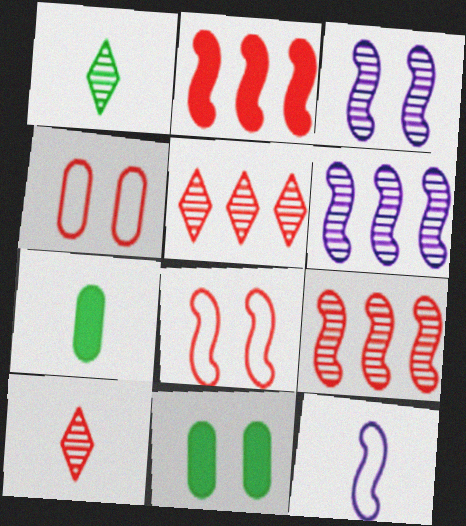[[2, 4, 10], 
[5, 11, 12], 
[7, 10, 12]]